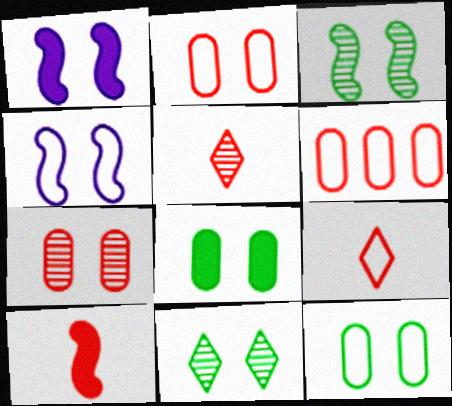[[1, 2, 11]]